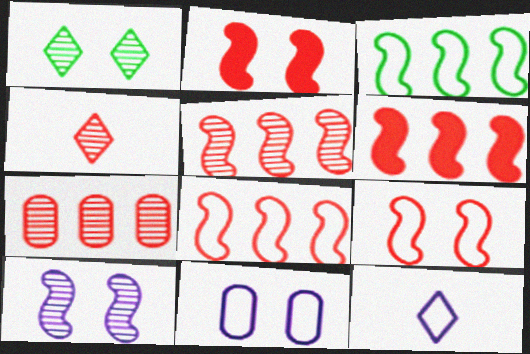[[1, 2, 11], 
[5, 6, 8]]